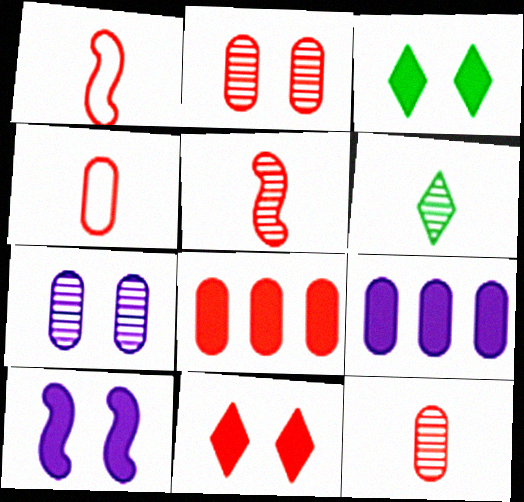[[2, 4, 8]]